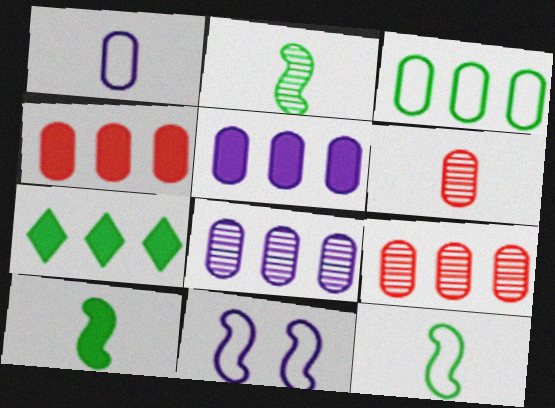[[2, 10, 12], 
[3, 4, 8], 
[3, 5, 9], 
[6, 7, 11]]